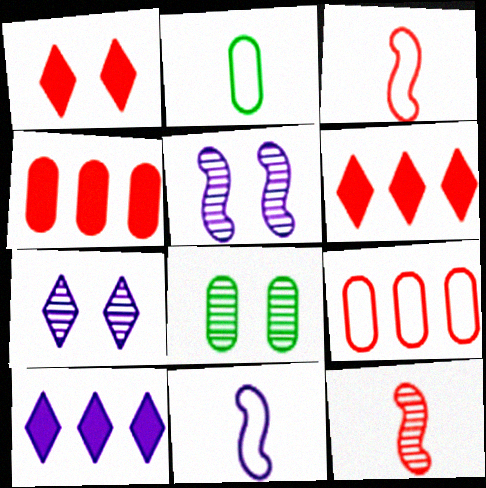[[1, 9, 12], 
[2, 5, 6], 
[3, 8, 10], 
[6, 8, 11]]